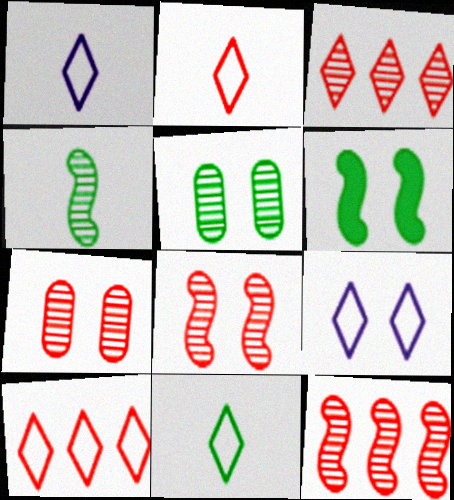[[1, 2, 11], 
[6, 7, 9], 
[9, 10, 11]]